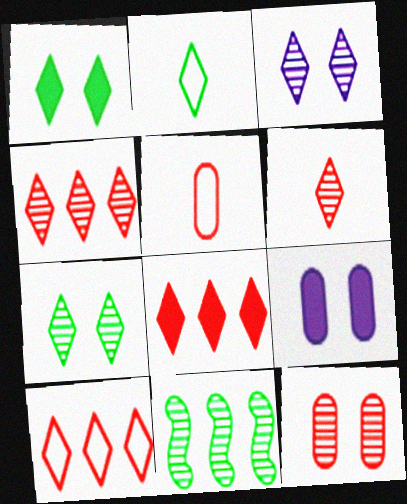[[2, 3, 8], 
[4, 8, 10]]